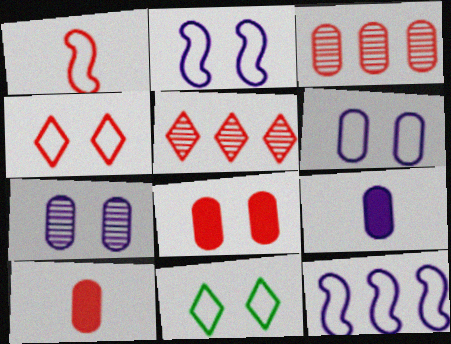[[1, 5, 8]]